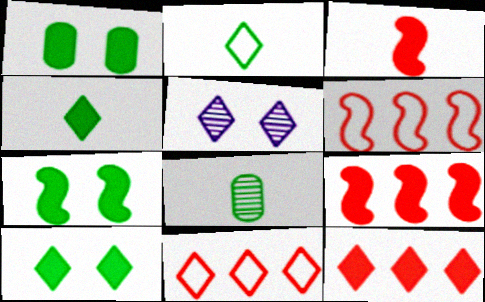[[1, 7, 10], 
[2, 5, 12], 
[4, 5, 11]]